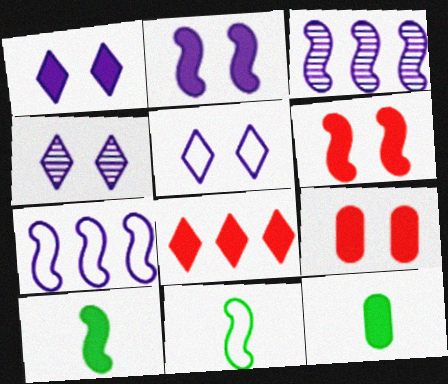[[1, 4, 5], 
[2, 8, 12], 
[3, 6, 11]]